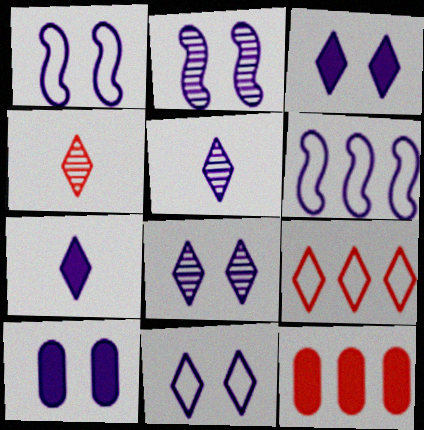[[1, 8, 10], 
[2, 10, 11], 
[3, 8, 11], 
[5, 6, 10]]